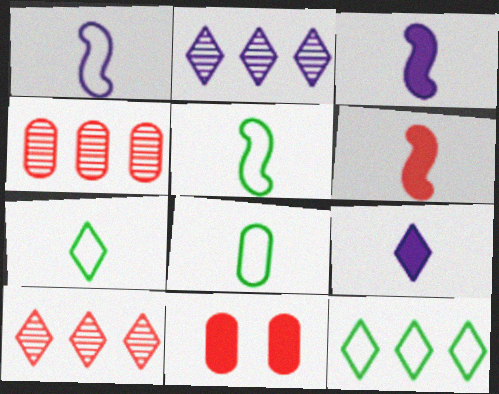[[2, 5, 11], 
[5, 7, 8]]